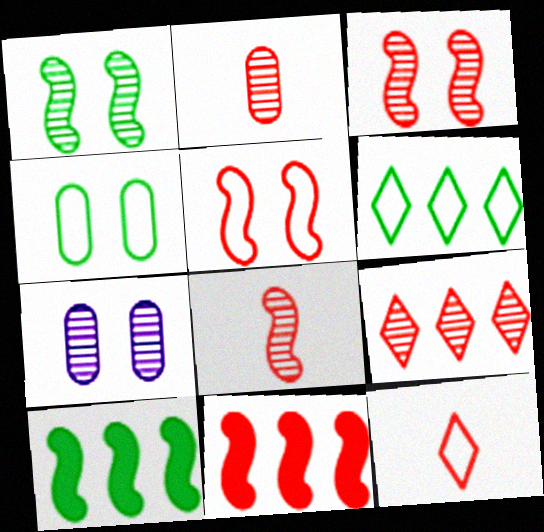[[2, 3, 9], 
[5, 8, 11], 
[7, 10, 12]]